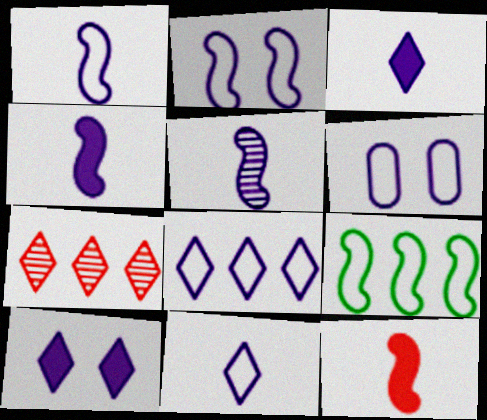[[1, 4, 5], 
[1, 6, 8]]